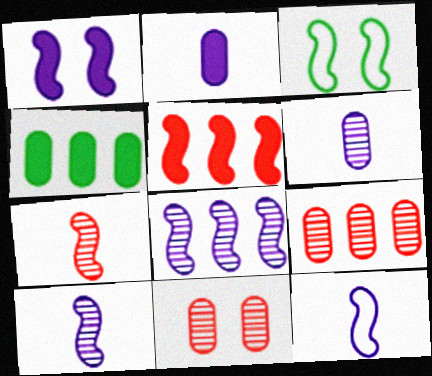[[1, 8, 12], 
[3, 5, 10]]